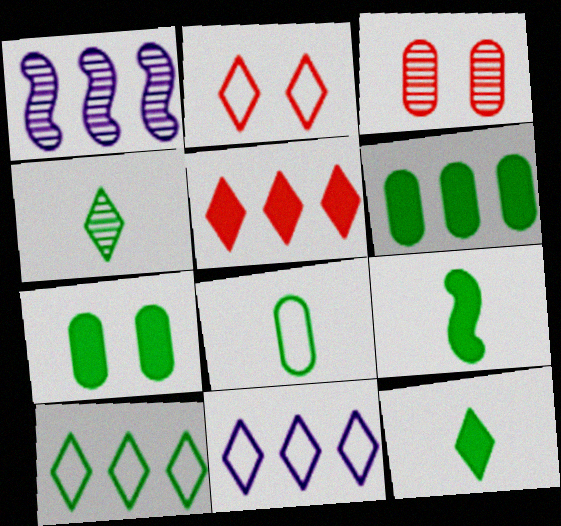[[1, 3, 4], 
[3, 9, 11], 
[4, 8, 9]]